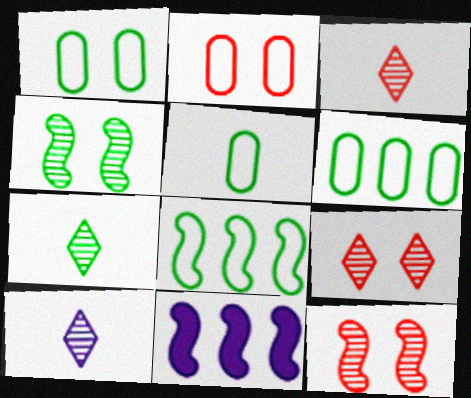[[1, 3, 11], 
[1, 5, 6], 
[2, 7, 11], 
[3, 7, 10], 
[5, 9, 11]]